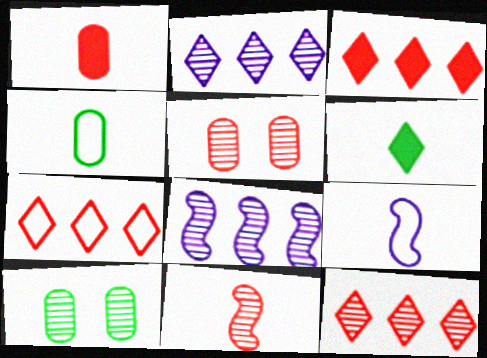[[2, 10, 11], 
[3, 7, 12], 
[3, 9, 10], 
[5, 11, 12]]